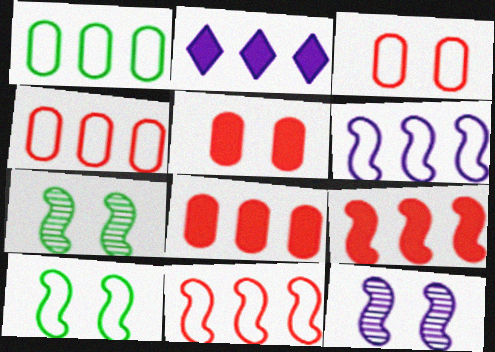[]